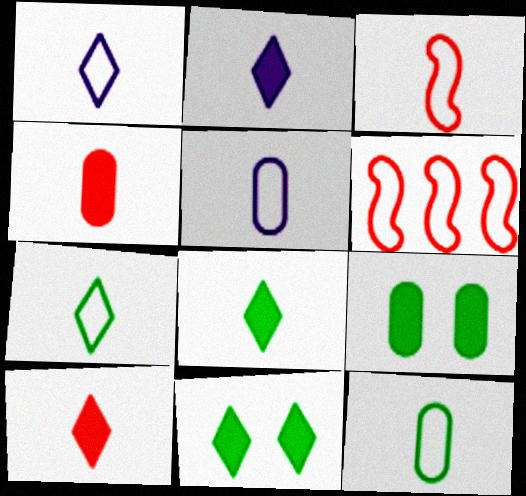[[1, 3, 12], 
[2, 8, 10], 
[3, 5, 7]]